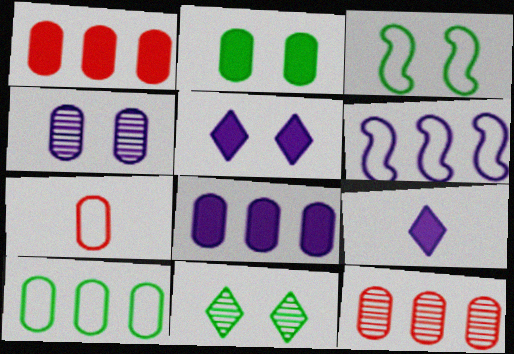[[2, 3, 11], 
[3, 9, 12], 
[4, 6, 9], 
[8, 10, 12]]